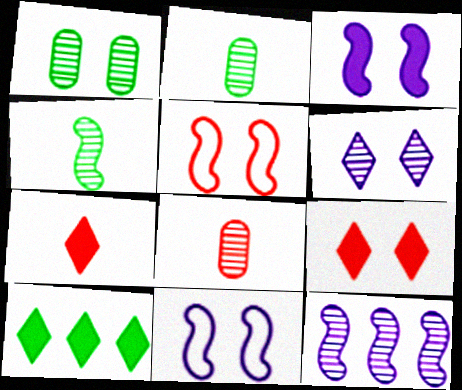[[1, 9, 11], 
[8, 10, 11]]